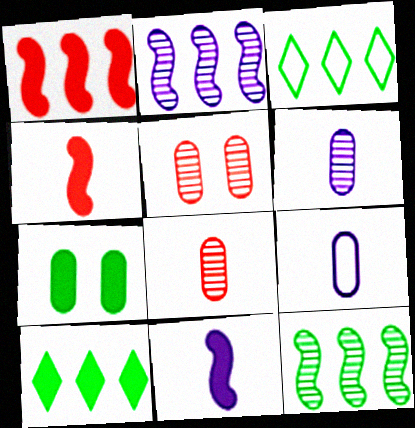[[3, 5, 11]]